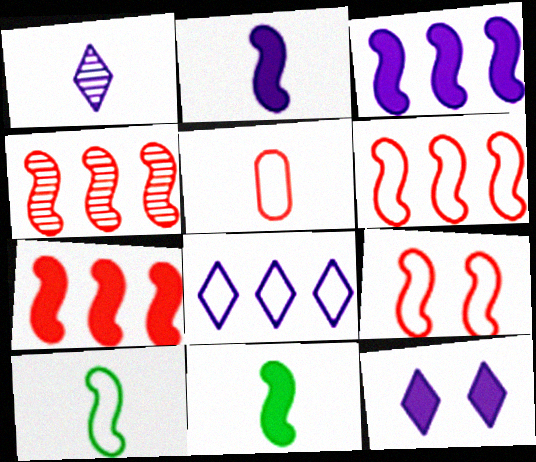[[1, 5, 11], 
[1, 8, 12], 
[4, 6, 7]]